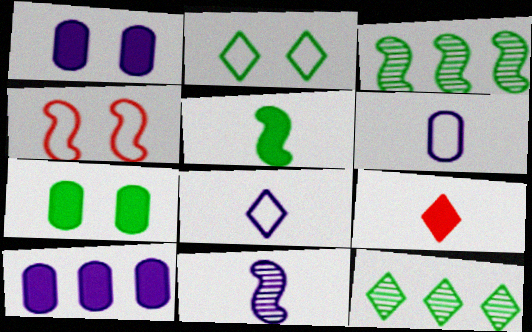[]